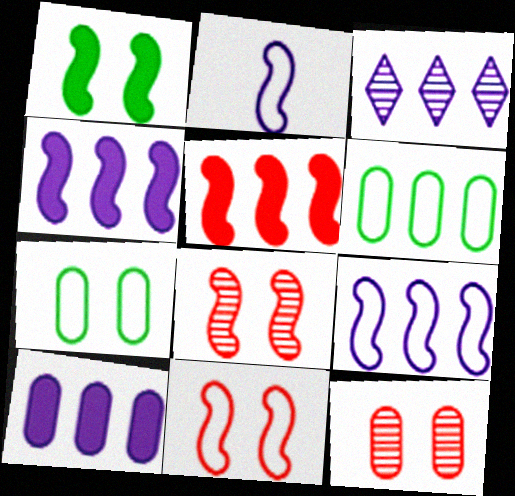[[3, 5, 6], 
[3, 9, 10]]